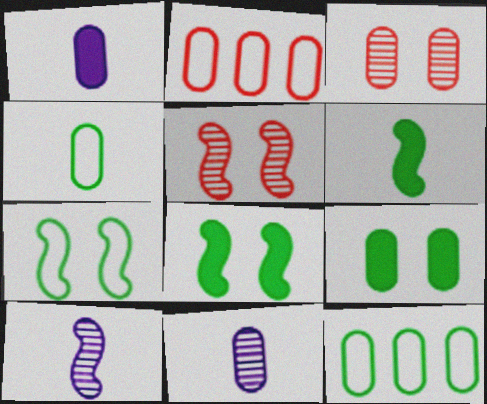[[1, 3, 12], 
[2, 9, 11]]